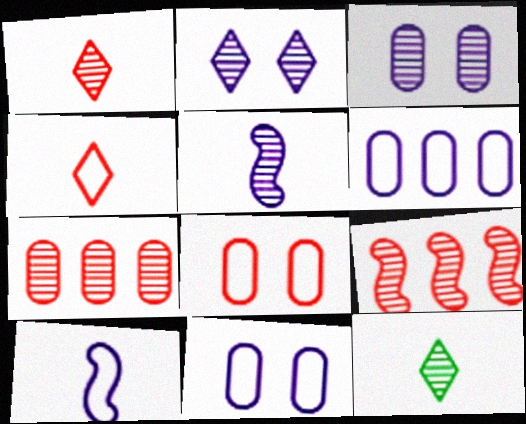[[3, 9, 12]]